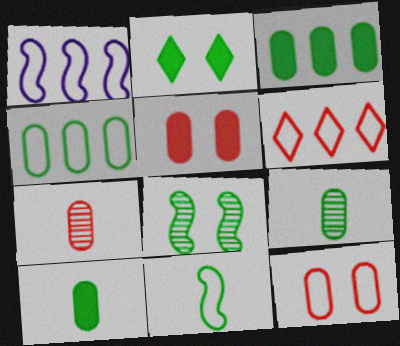[[1, 2, 7], 
[1, 4, 6]]